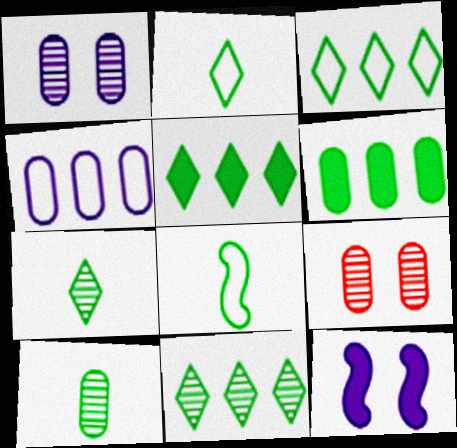[[3, 5, 11]]